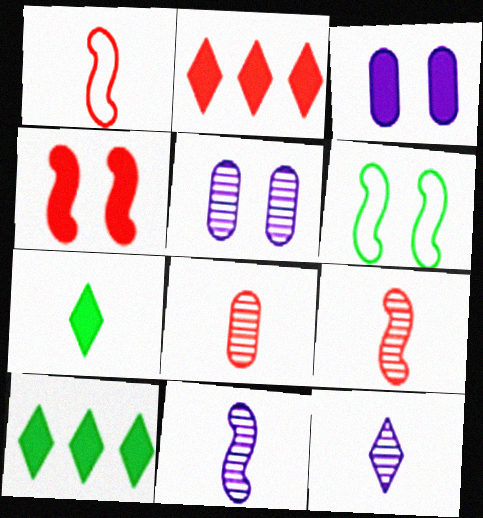[[1, 5, 10]]